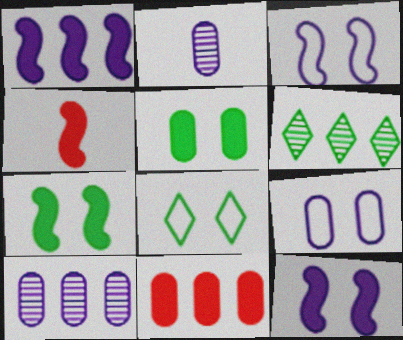[[1, 4, 7], 
[4, 6, 9], 
[4, 8, 10]]